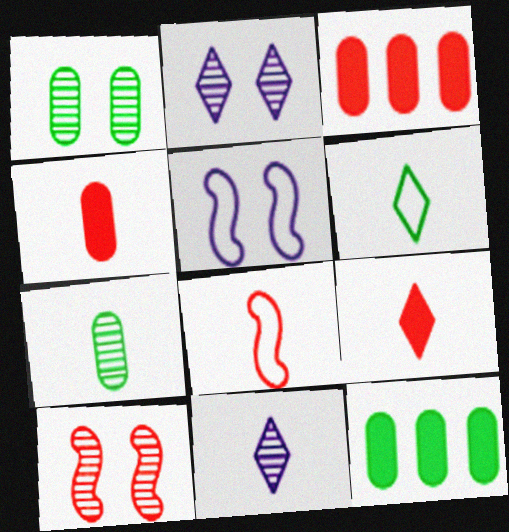[[1, 2, 10], 
[2, 8, 12], 
[6, 9, 11]]